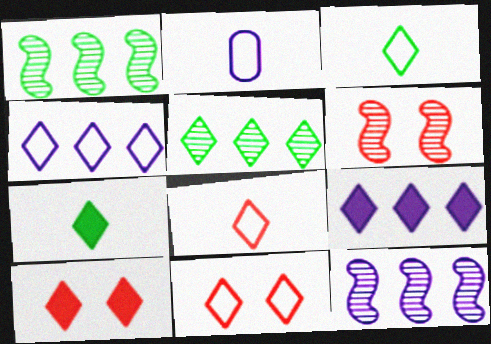[[1, 2, 10], 
[3, 4, 11], 
[7, 9, 10]]